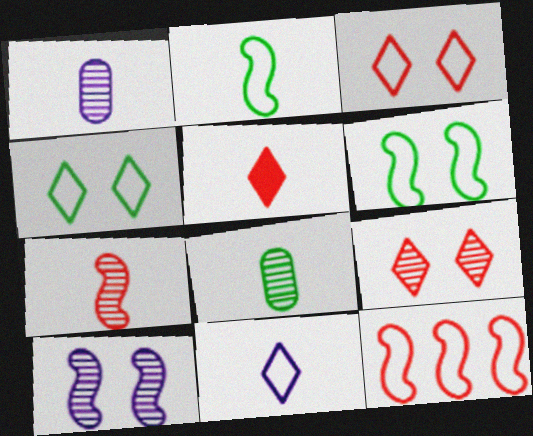[[1, 2, 5]]